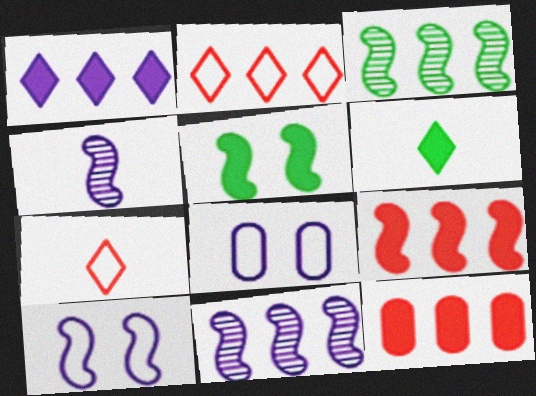[[1, 4, 8]]